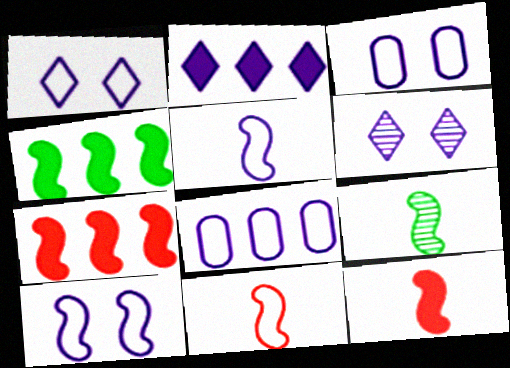[[1, 3, 10], 
[1, 5, 8], 
[5, 9, 12], 
[7, 9, 10]]